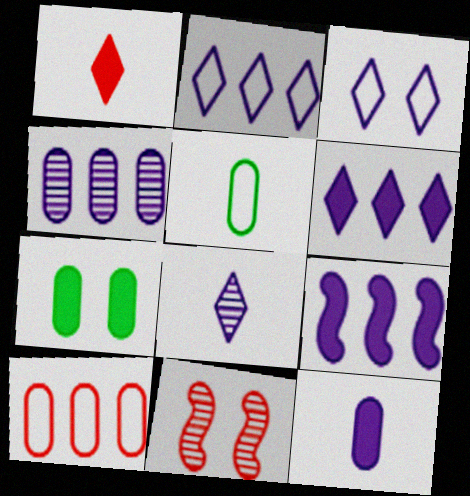[[1, 7, 9], 
[1, 10, 11], 
[2, 4, 9], 
[3, 6, 8], 
[3, 7, 11], 
[5, 6, 11]]